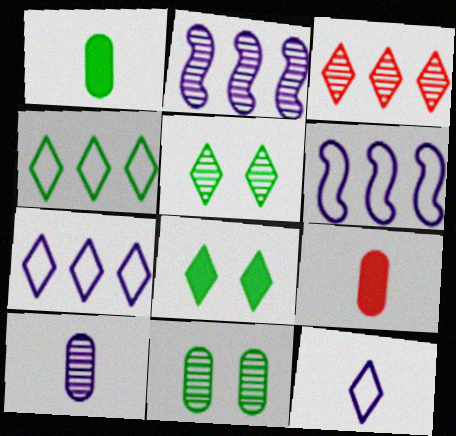[[3, 8, 12], 
[5, 6, 9]]